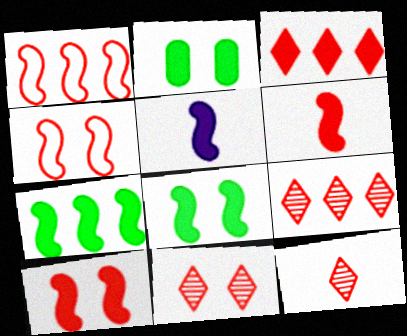[[2, 3, 5], 
[5, 7, 10], 
[9, 11, 12]]